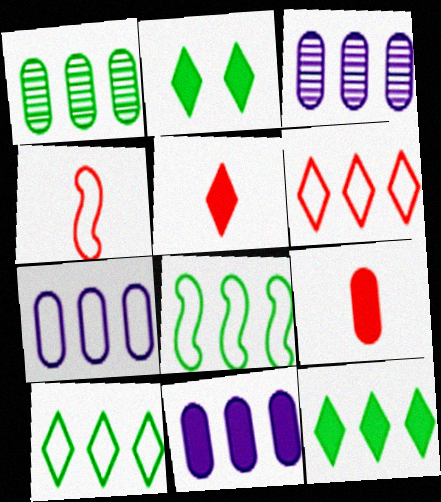[[1, 8, 12], 
[2, 3, 4], 
[3, 7, 11], 
[6, 7, 8]]